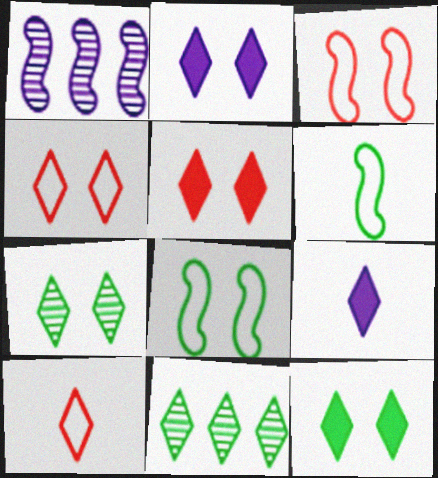[[2, 4, 7], 
[2, 5, 12], 
[2, 10, 11], 
[4, 9, 11]]